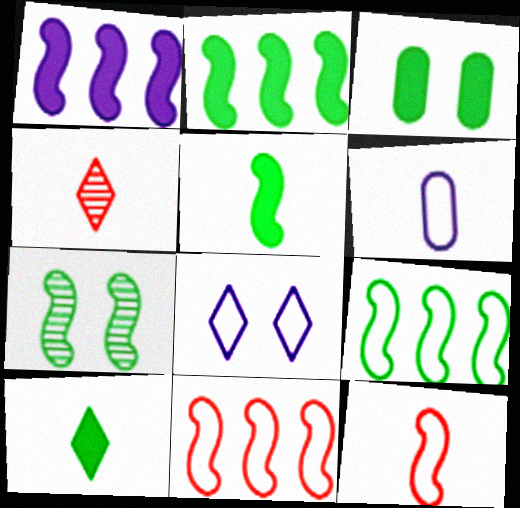[[1, 7, 12], 
[2, 3, 10], 
[4, 5, 6], 
[5, 7, 9]]